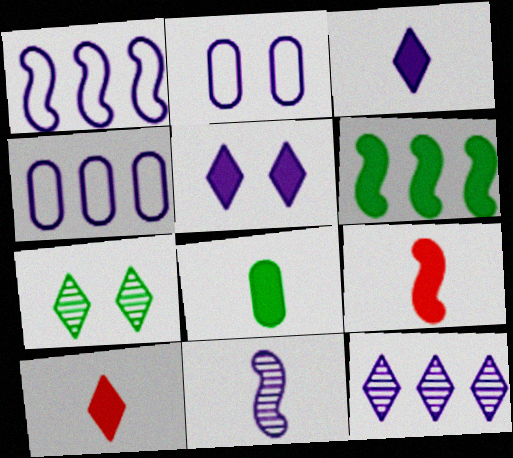[[3, 8, 9], 
[4, 5, 11], 
[4, 7, 9]]